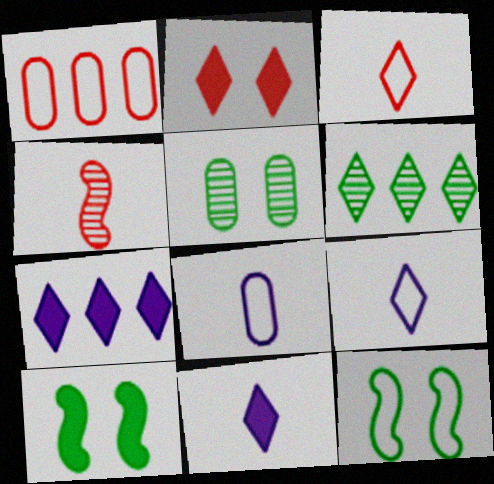[[1, 2, 4], 
[1, 9, 12], 
[2, 6, 9]]